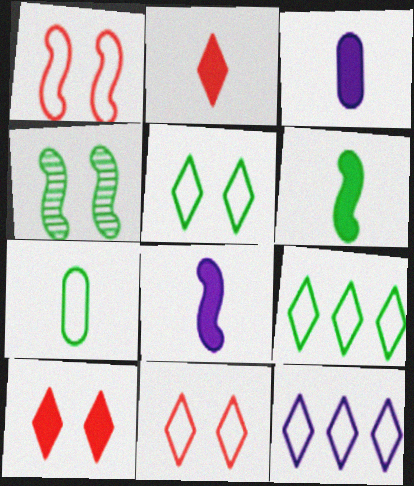[[1, 7, 12], 
[2, 3, 6]]